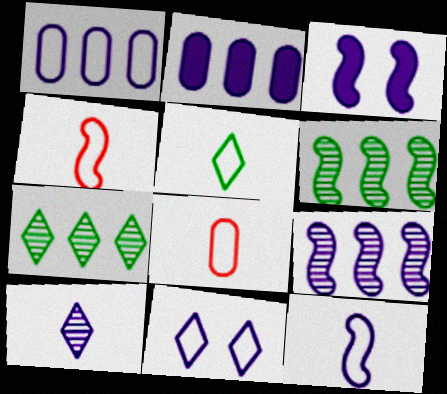[[1, 3, 10], 
[1, 11, 12], 
[3, 4, 6], 
[3, 7, 8], 
[3, 9, 12], 
[5, 8, 12]]